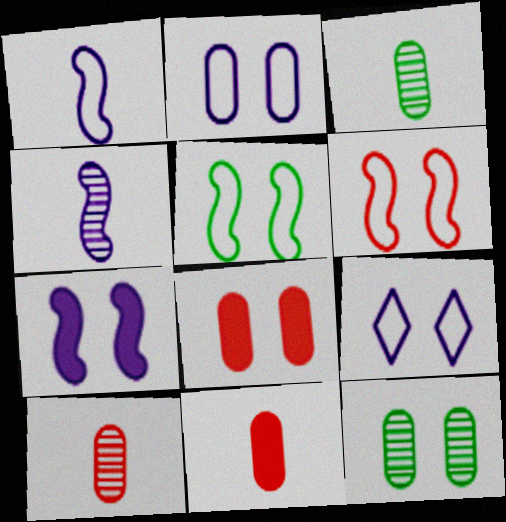[[2, 8, 12]]